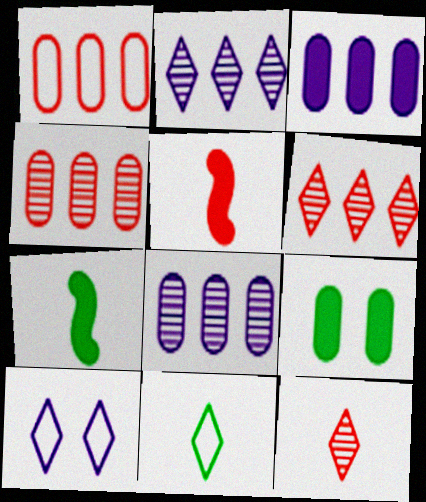[[4, 7, 10]]